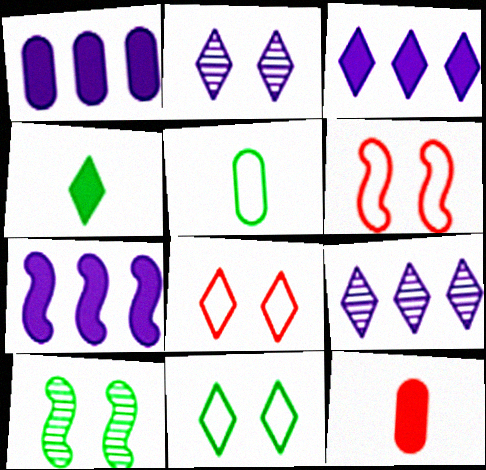[[1, 3, 7], 
[4, 8, 9]]